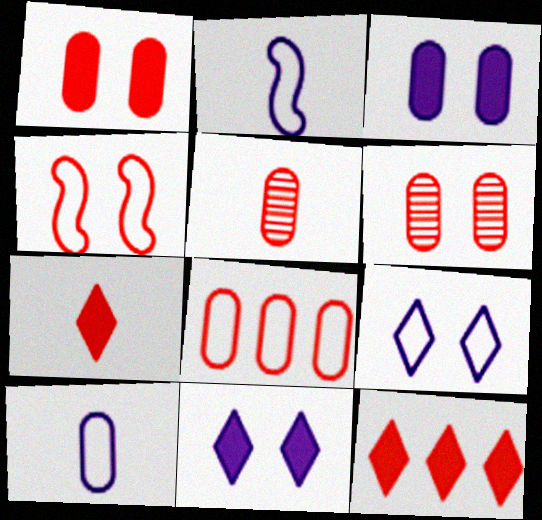[[1, 5, 8], 
[4, 5, 12]]